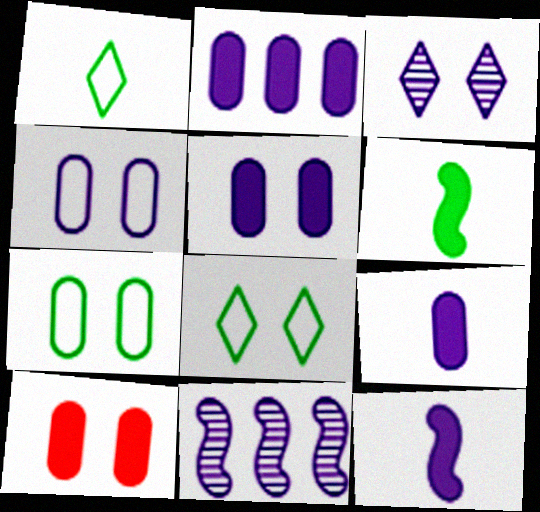[[1, 10, 11], 
[2, 5, 9]]